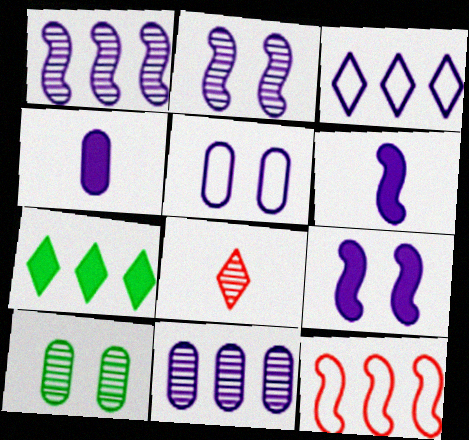[[1, 8, 10], 
[2, 3, 4], 
[4, 5, 11], 
[7, 11, 12]]